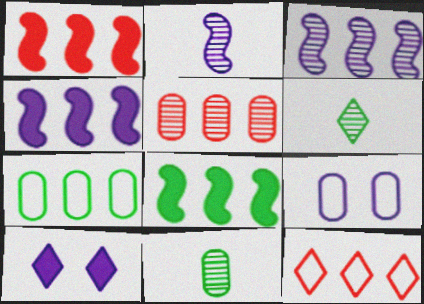[[1, 4, 8], 
[1, 5, 12], 
[1, 6, 9], 
[6, 10, 12]]